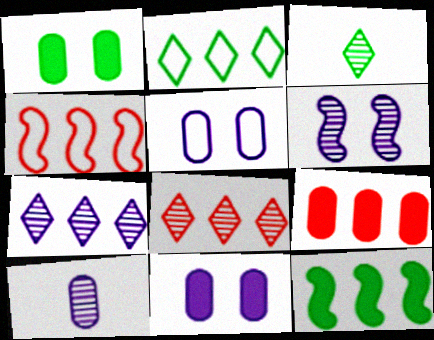[[3, 4, 11], 
[4, 8, 9], 
[6, 7, 10]]